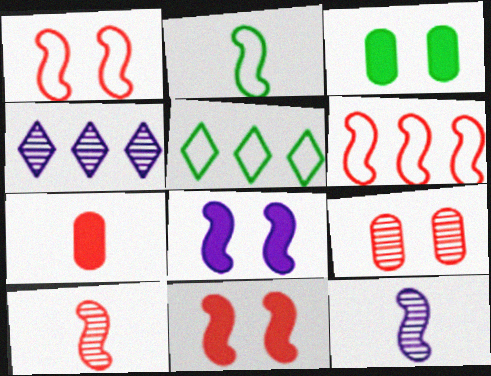[[6, 10, 11]]